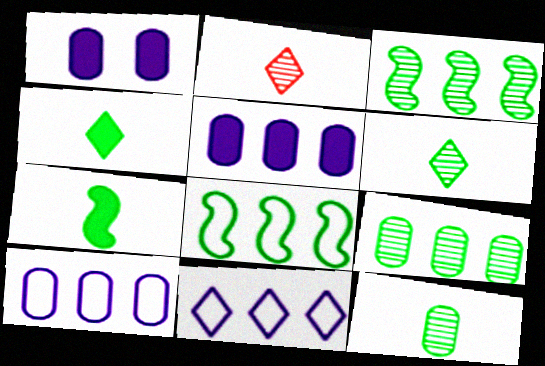[[1, 2, 8]]